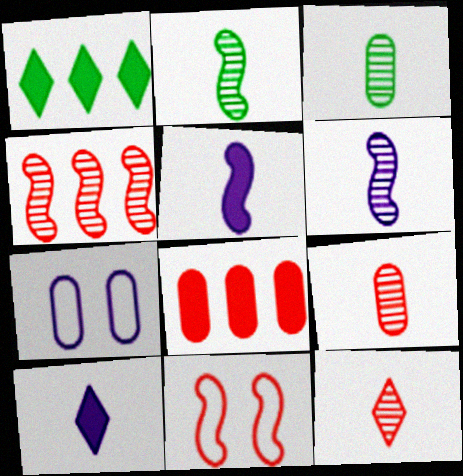[[3, 6, 12], 
[3, 7, 8], 
[8, 11, 12]]